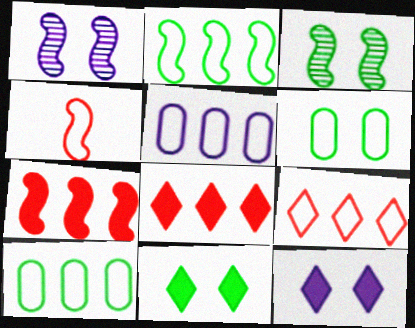[[2, 5, 9], 
[3, 6, 11]]